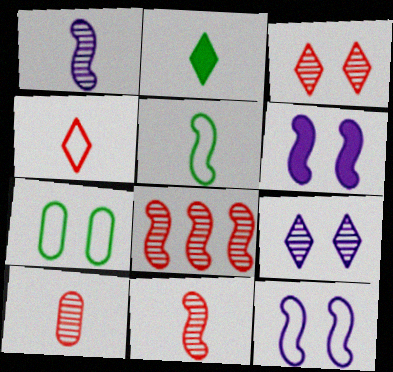[[3, 6, 7], 
[3, 8, 10], 
[5, 6, 8]]